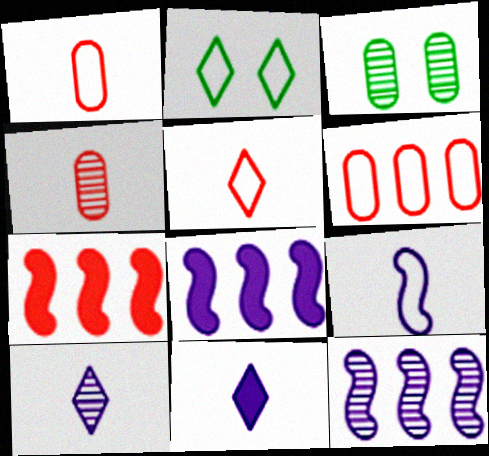[[2, 4, 8], 
[2, 6, 9], 
[3, 5, 8]]